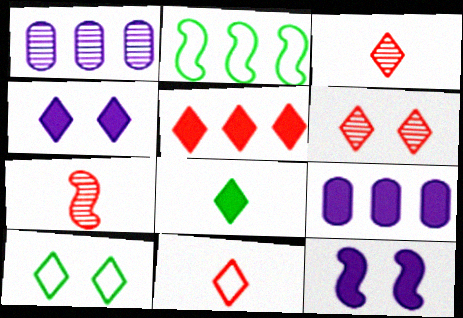[[1, 2, 5], 
[2, 7, 12], 
[4, 5, 8], 
[4, 6, 10], 
[5, 6, 11], 
[7, 9, 10]]